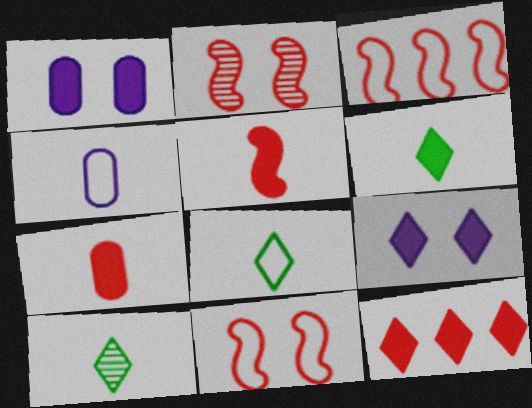[[1, 3, 10], 
[2, 3, 5], 
[4, 5, 10], 
[6, 8, 10], 
[6, 9, 12]]